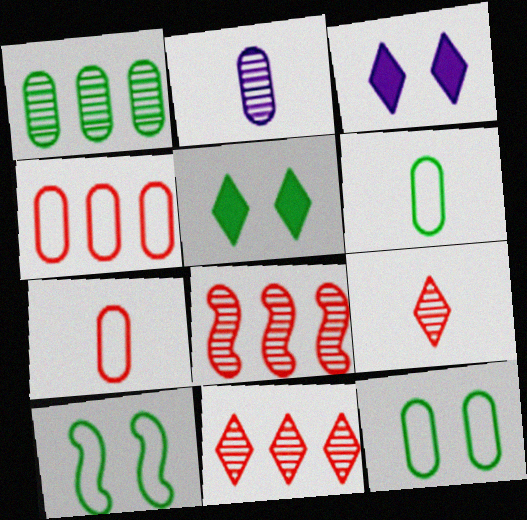[[3, 6, 8]]